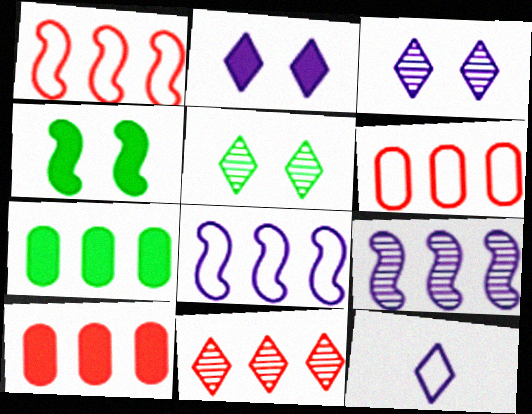[[1, 10, 11], 
[7, 8, 11]]